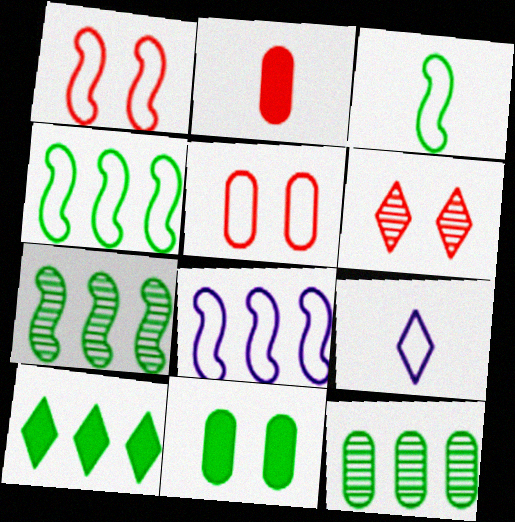[[1, 3, 8], 
[4, 5, 9], 
[4, 10, 12], 
[6, 9, 10]]